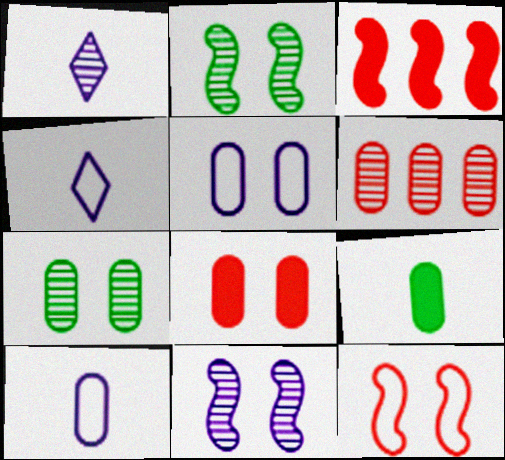[[1, 2, 6], 
[3, 4, 7], 
[5, 6, 9], 
[5, 7, 8]]